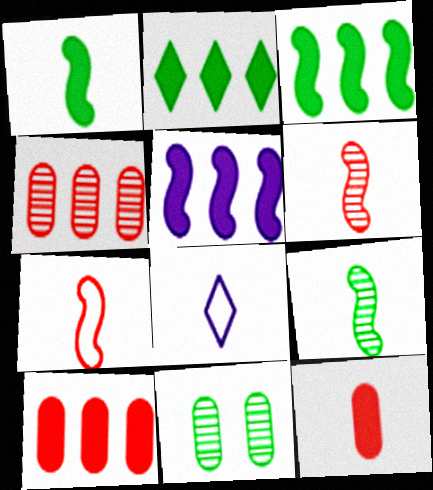[[2, 5, 10], 
[8, 9, 12]]